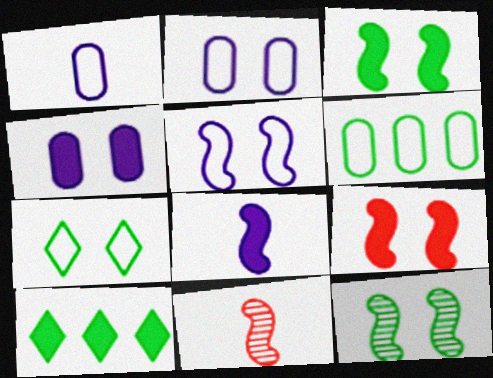[[2, 10, 11], 
[5, 9, 12]]